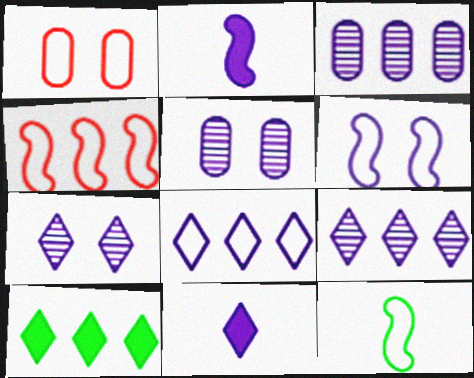[[1, 8, 12], 
[2, 5, 8], 
[3, 4, 10], 
[3, 6, 11], 
[4, 6, 12], 
[7, 8, 11]]